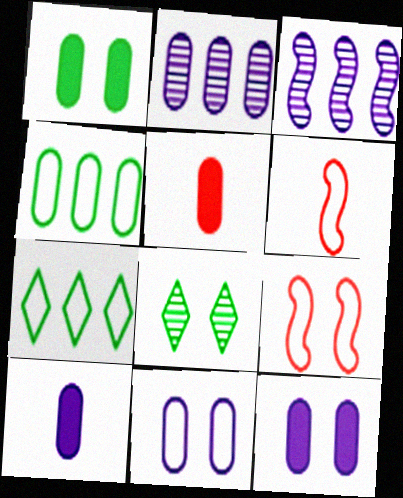[[2, 10, 11], 
[6, 7, 11], 
[8, 9, 12]]